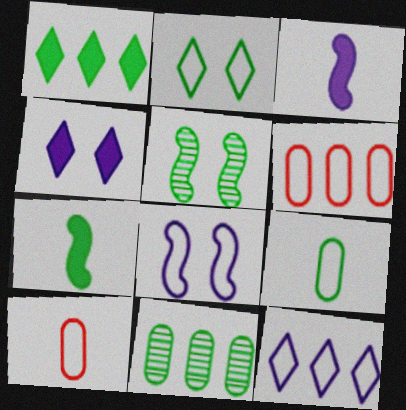[[1, 5, 9], 
[2, 7, 11]]